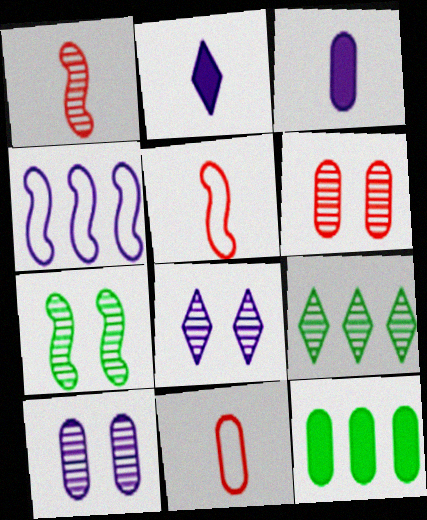[[1, 9, 10], 
[2, 4, 10], 
[3, 4, 8], 
[5, 8, 12], 
[6, 7, 8], 
[10, 11, 12]]